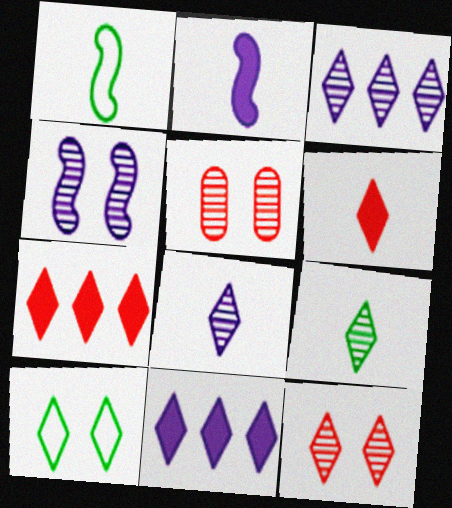[[1, 5, 11], 
[3, 6, 10], 
[3, 9, 12], 
[7, 8, 10]]